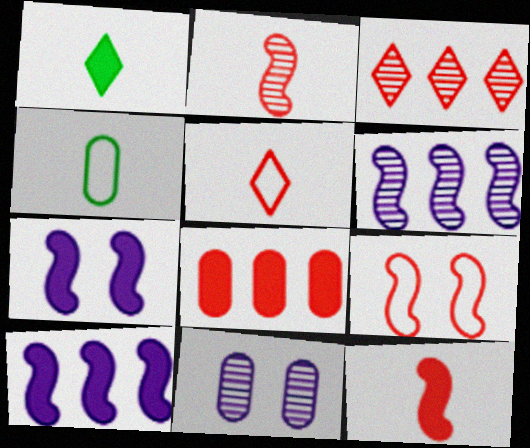[[1, 7, 8], 
[3, 4, 7], 
[4, 8, 11]]